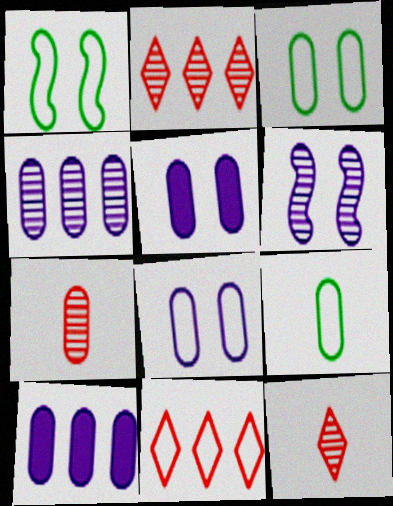[[1, 10, 12], 
[3, 7, 10]]